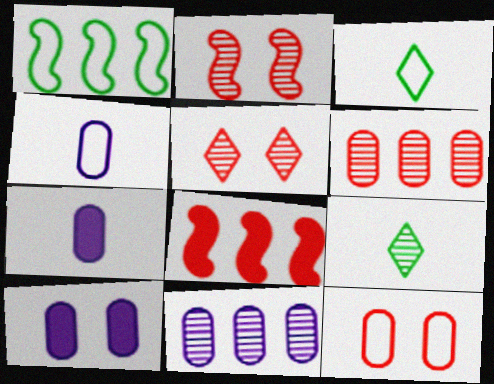[[1, 5, 7], 
[2, 9, 11], 
[4, 10, 11]]